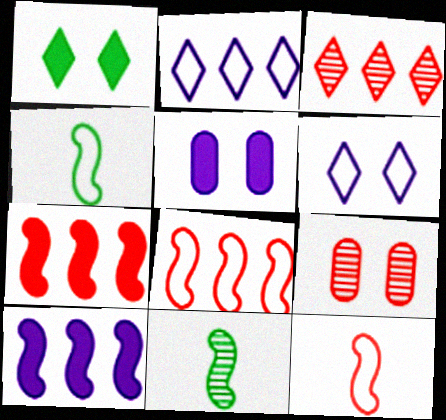[[3, 4, 5]]